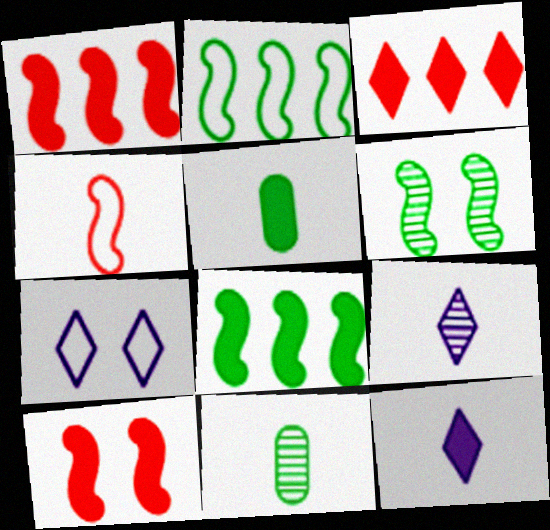[[1, 7, 11], 
[4, 5, 9], 
[4, 11, 12]]